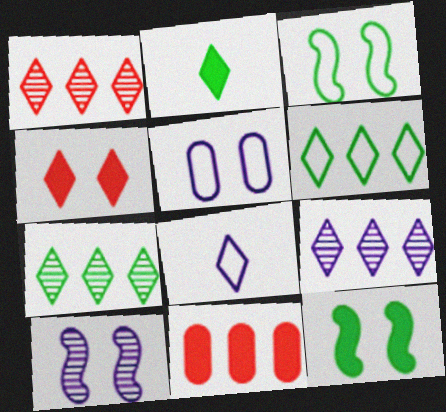[[1, 7, 9], 
[4, 7, 8]]